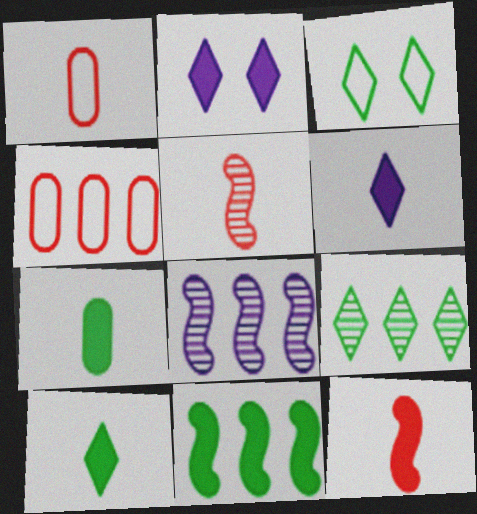[[3, 9, 10], 
[6, 7, 12]]